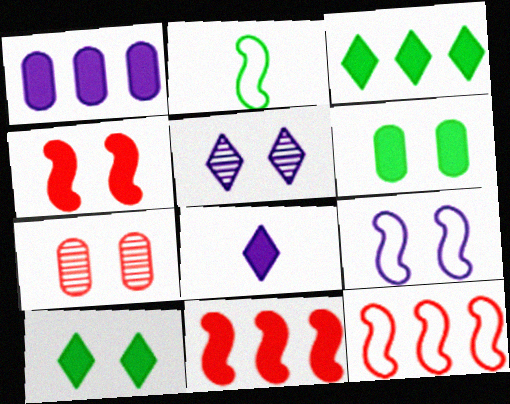[[1, 3, 11], 
[2, 9, 12], 
[6, 8, 11], 
[7, 9, 10]]